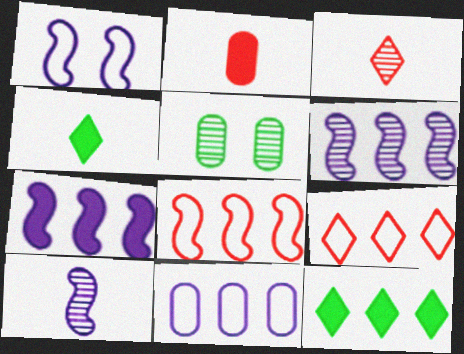[[1, 7, 10], 
[2, 5, 11], 
[3, 5, 6]]